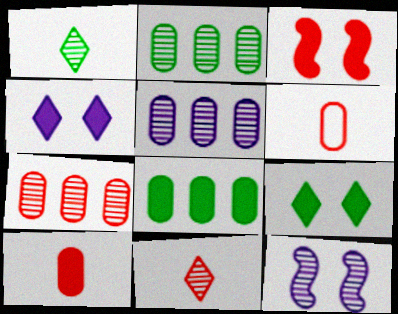[[1, 7, 12], 
[2, 5, 7], 
[2, 11, 12]]